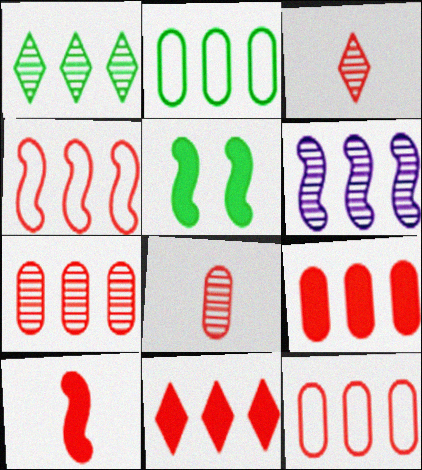[[1, 6, 7], 
[2, 6, 11], 
[4, 7, 11], 
[7, 9, 12]]